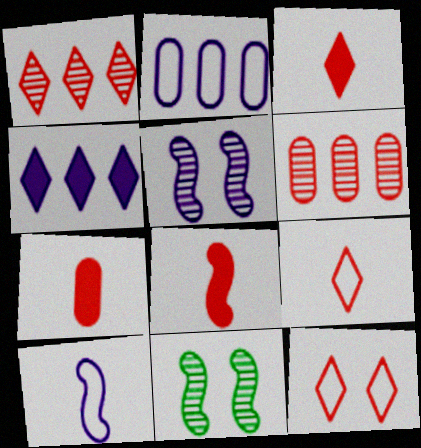[[1, 3, 12], 
[2, 3, 11], 
[3, 7, 8], 
[6, 8, 12]]